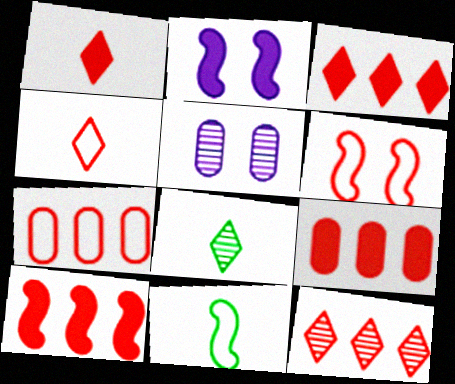[[2, 7, 8], 
[3, 5, 11], 
[3, 9, 10], 
[4, 6, 7], 
[7, 10, 12]]